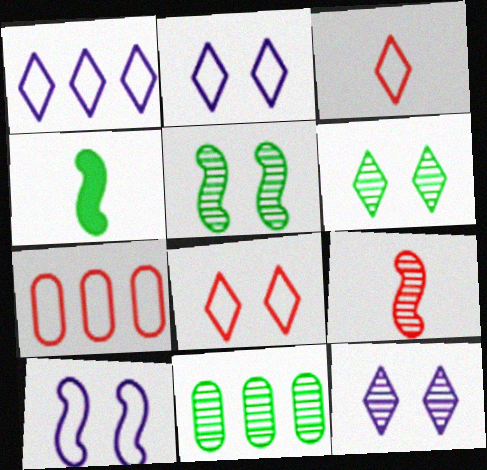[[4, 7, 12], 
[9, 11, 12]]